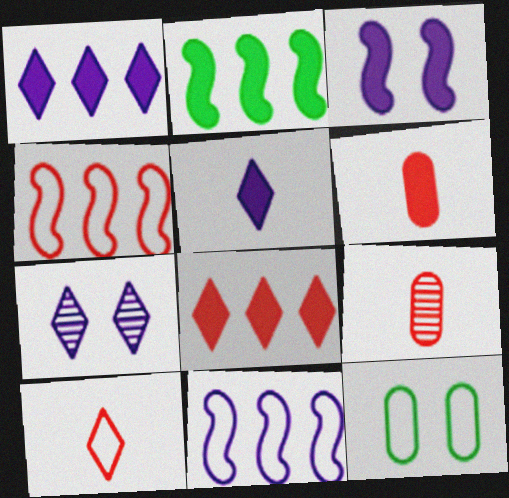[[10, 11, 12]]